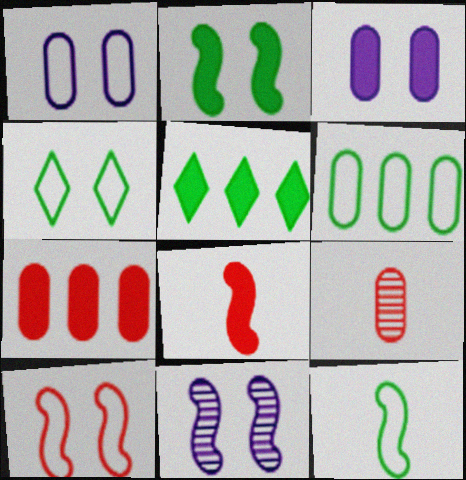[[1, 4, 10], 
[2, 10, 11], 
[3, 5, 8], 
[3, 6, 9], 
[4, 6, 12]]